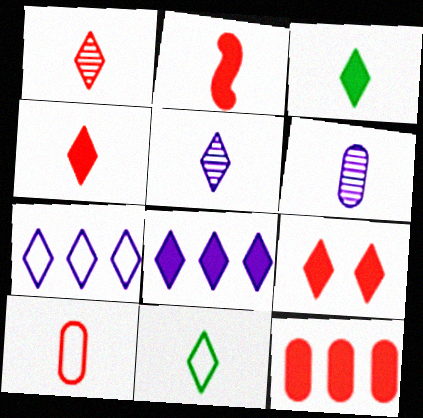[[1, 2, 10], 
[2, 6, 11], 
[2, 9, 12], 
[3, 8, 9], 
[4, 5, 11]]